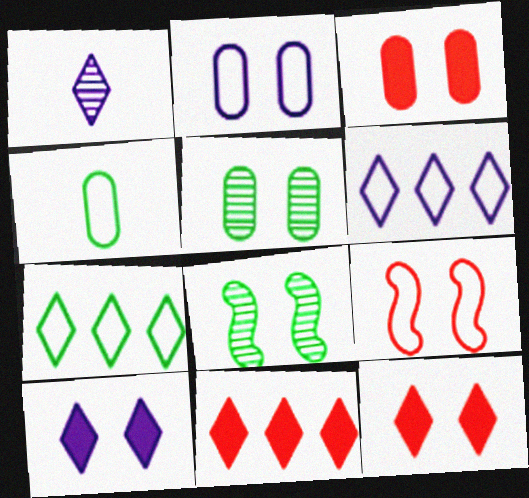[[1, 6, 10], 
[1, 7, 12], 
[2, 3, 5], 
[2, 8, 12], 
[4, 6, 9], 
[5, 9, 10]]